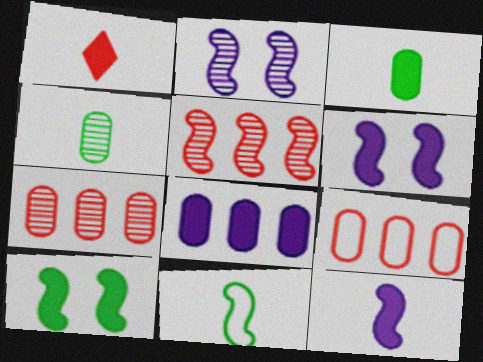[[1, 3, 12], 
[1, 8, 10], 
[5, 6, 11]]